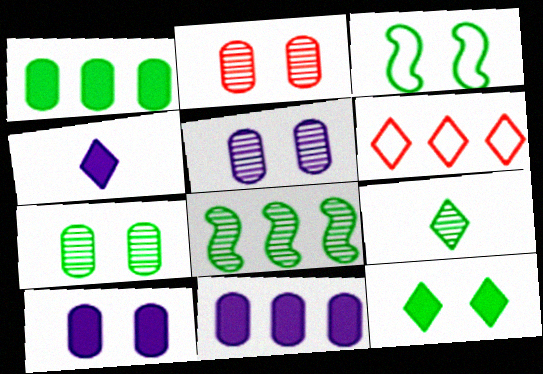[[1, 3, 9], 
[2, 5, 7], 
[3, 7, 12], 
[6, 8, 11], 
[7, 8, 9]]